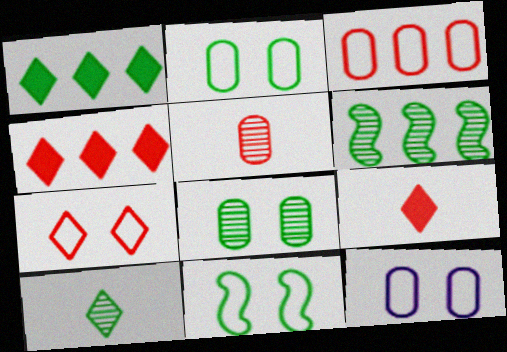[[6, 8, 10], 
[6, 9, 12], 
[7, 11, 12]]